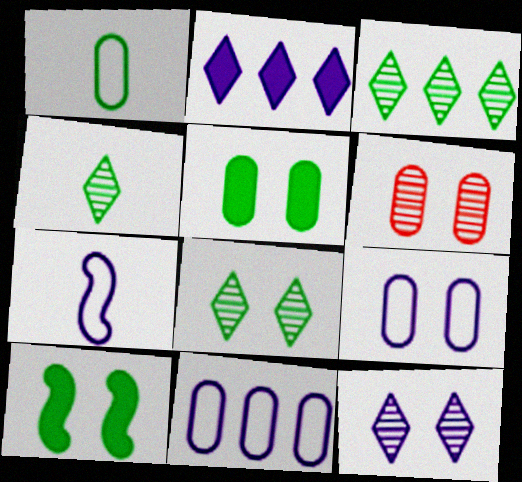[[1, 3, 10], 
[3, 4, 8], 
[5, 6, 9]]